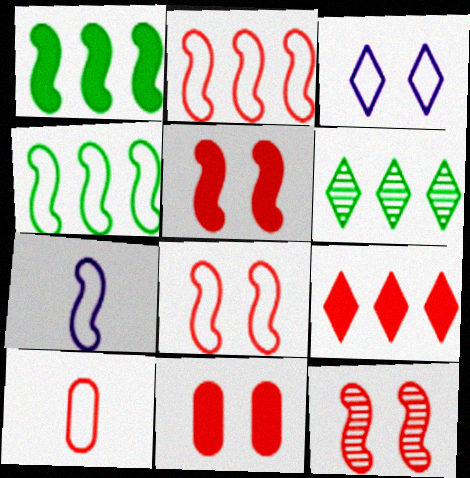[[1, 7, 12], 
[3, 4, 10], 
[4, 7, 8], 
[5, 8, 12], 
[6, 7, 11], 
[9, 10, 12]]